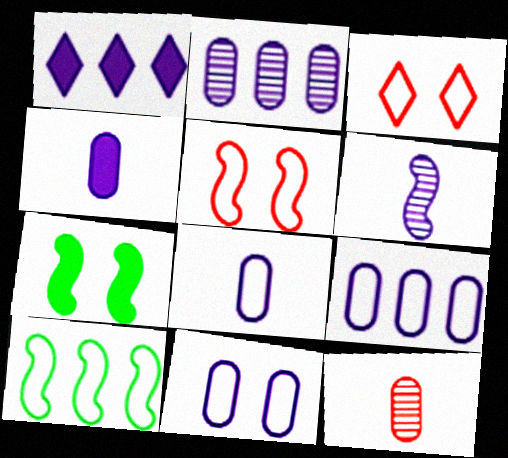[[1, 6, 11], 
[2, 4, 11], 
[3, 8, 10], 
[8, 9, 11]]